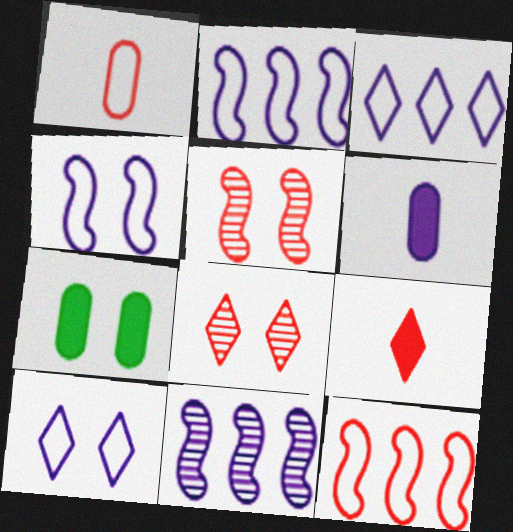[[4, 7, 8], 
[5, 7, 10], 
[6, 10, 11]]